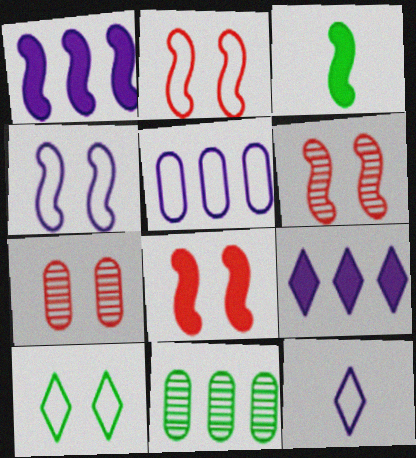[[1, 3, 8], 
[2, 6, 8], 
[3, 10, 11], 
[4, 5, 12], 
[8, 11, 12]]